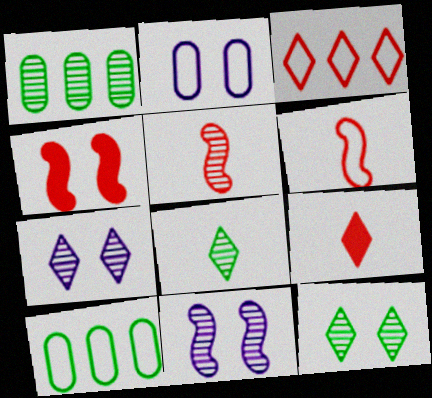[[1, 5, 7], 
[2, 4, 12], 
[9, 10, 11]]